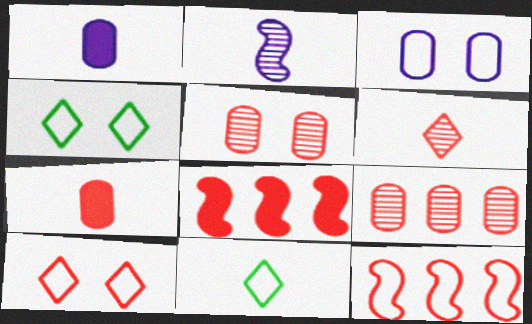[[2, 7, 11], 
[3, 11, 12]]